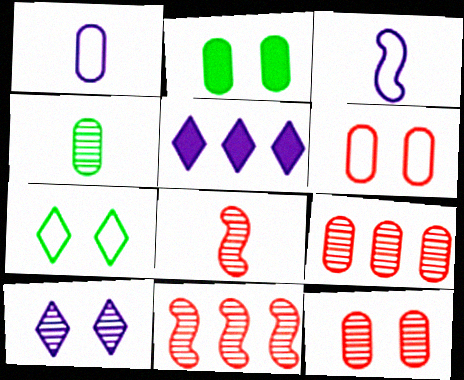[[1, 2, 9], 
[4, 10, 11]]